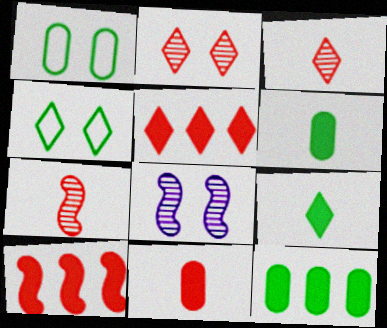[]